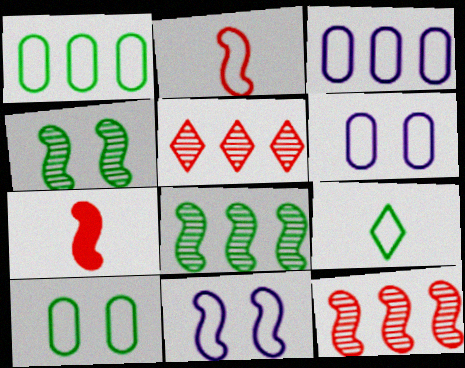[[7, 8, 11]]